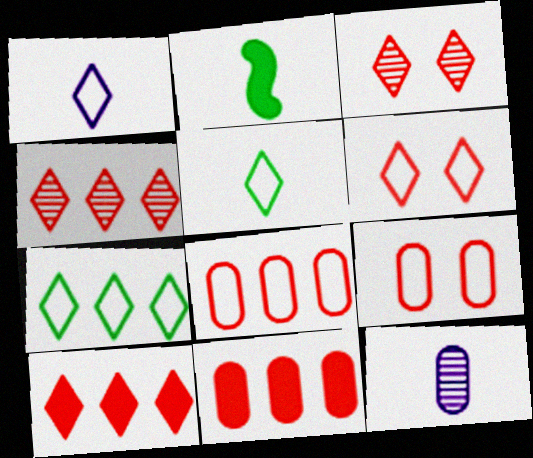[[1, 6, 7]]